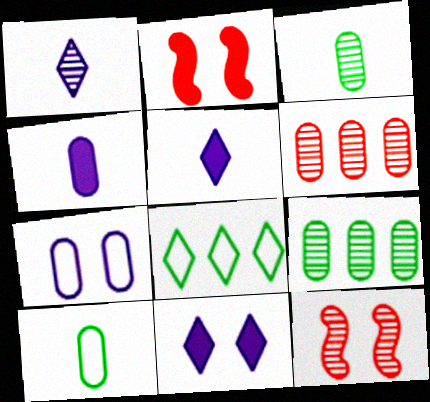[[1, 9, 12], 
[4, 8, 12]]